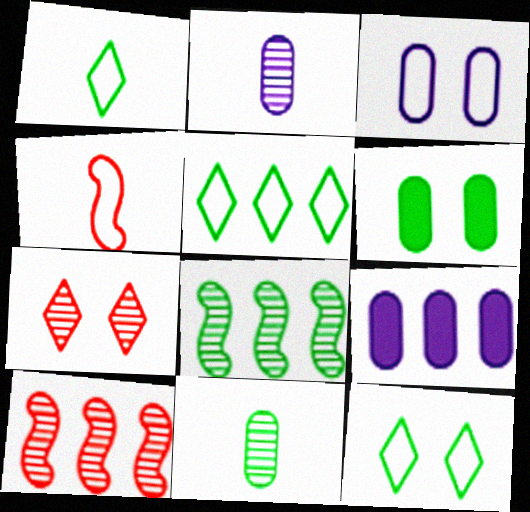[[1, 5, 12], 
[1, 6, 8], 
[2, 3, 9], 
[2, 7, 8], 
[3, 4, 5], 
[5, 9, 10]]